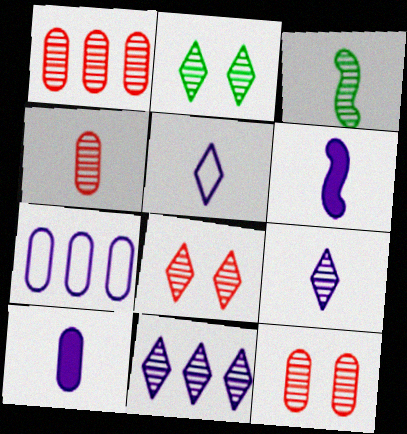[[1, 4, 12], 
[3, 4, 9], 
[3, 11, 12]]